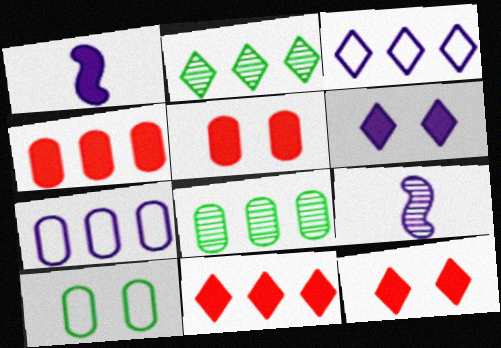[[2, 3, 11], 
[4, 7, 8], 
[6, 7, 9], 
[9, 10, 11]]